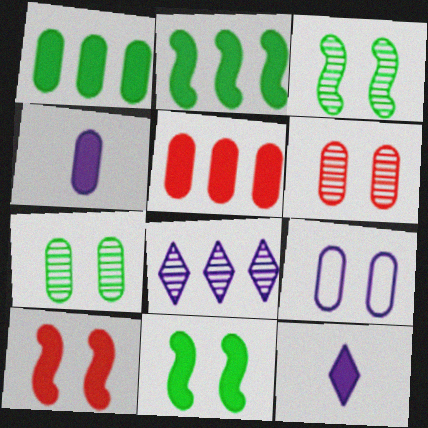[[1, 10, 12], 
[5, 11, 12]]